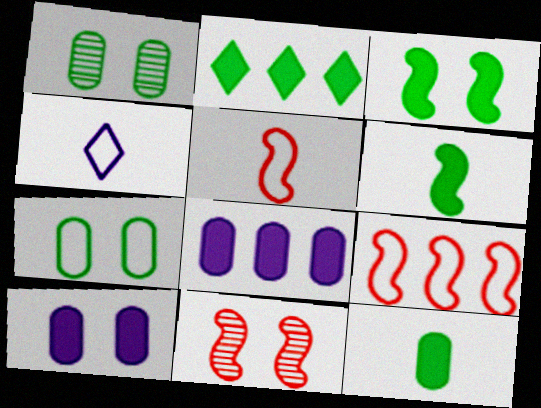[[2, 3, 12], 
[4, 7, 9]]